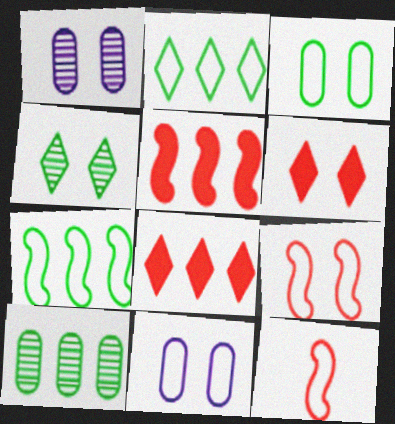[[2, 11, 12]]